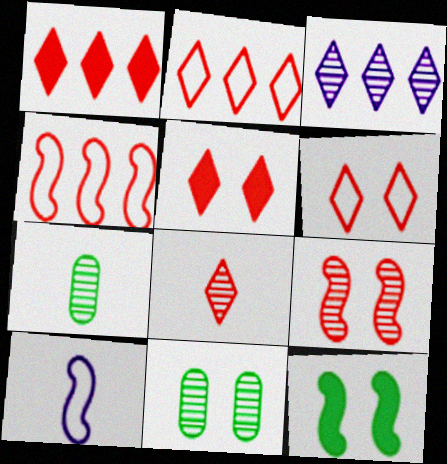[[1, 6, 8], 
[1, 10, 11], 
[2, 5, 8], 
[3, 7, 9]]